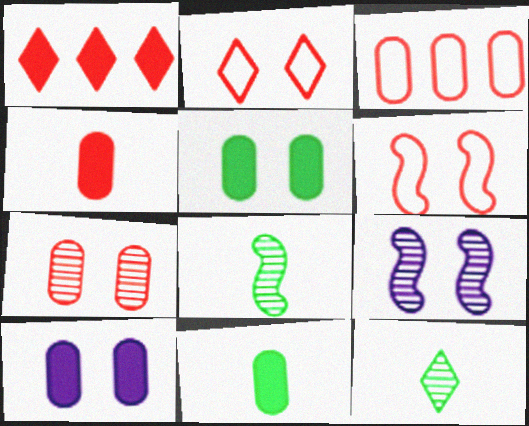[[2, 5, 9], 
[3, 4, 7]]